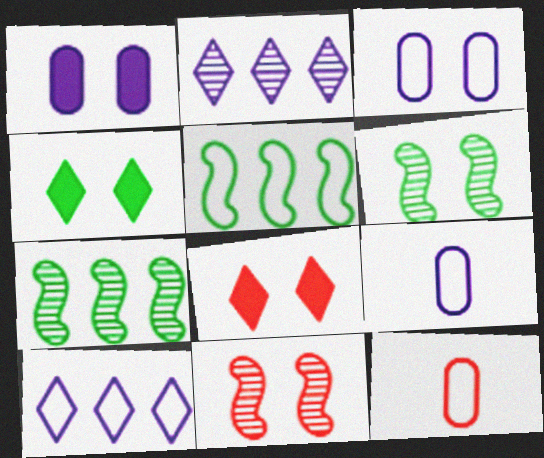[[3, 4, 11], 
[3, 6, 8], 
[7, 8, 9]]